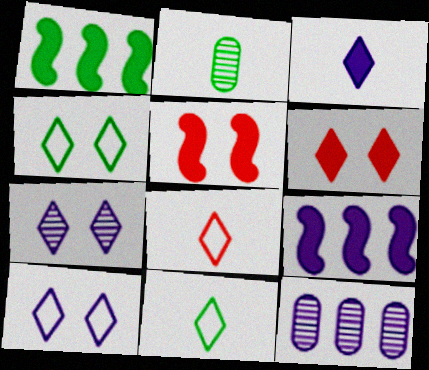[[1, 2, 4], 
[4, 6, 7], 
[5, 11, 12]]